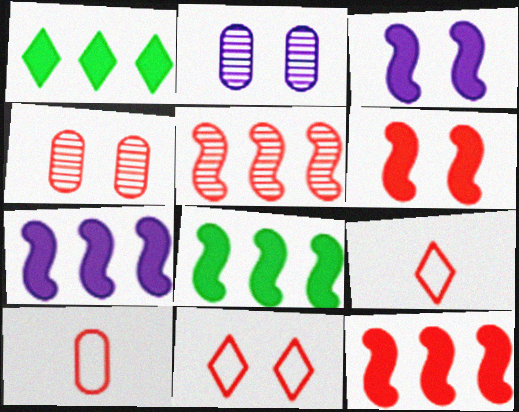[[2, 8, 9], 
[4, 6, 11], 
[4, 9, 12], 
[7, 8, 12]]